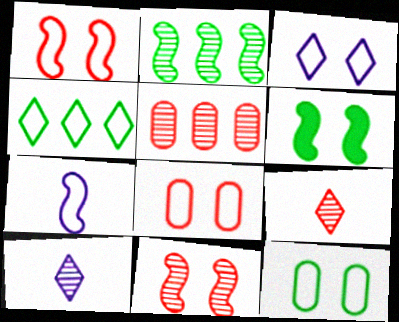[[1, 3, 12], 
[4, 7, 8], 
[5, 9, 11]]